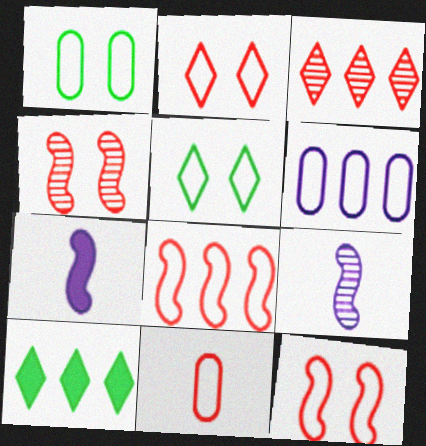[[1, 3, 7], 
[1, 6, 11], 
[2, 8, 11]]